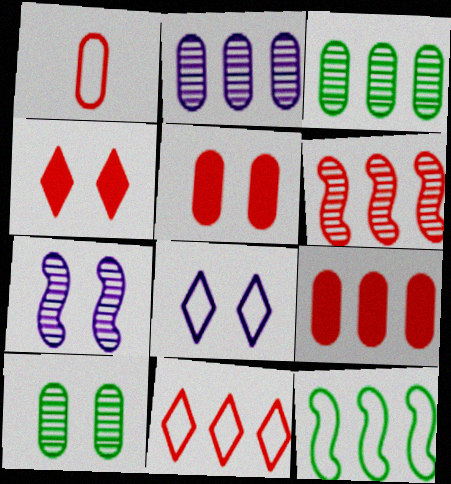[[1, 4, 6], 
[1, 8, 12], 
[6, 9, 11]]